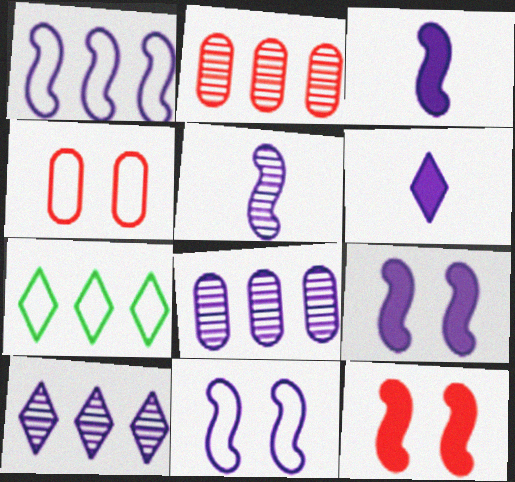[[1, 5, 9], 
[6, 8, 11]]